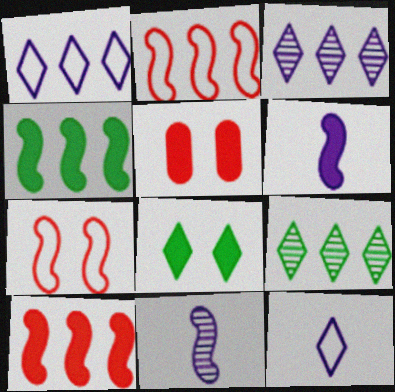[[4, 7, 11]]